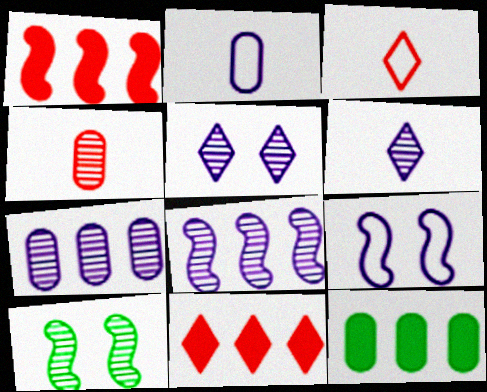[[2, 10, 11]]